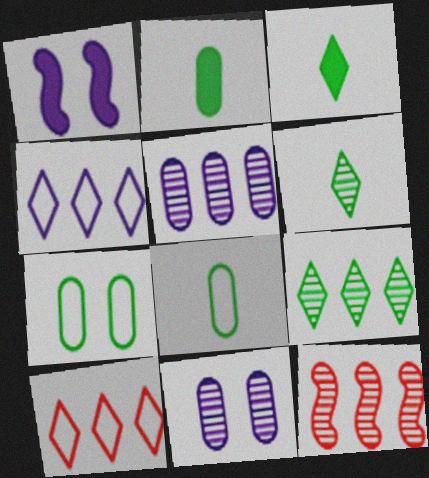[[5, 9, 12], 
[6, 11, 12]]